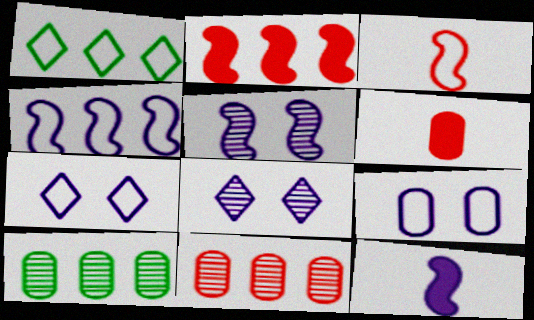[[1, 3, 9], 
[1, 5, 6], 
[4, 5, 12], 
[6, 9, 10]]